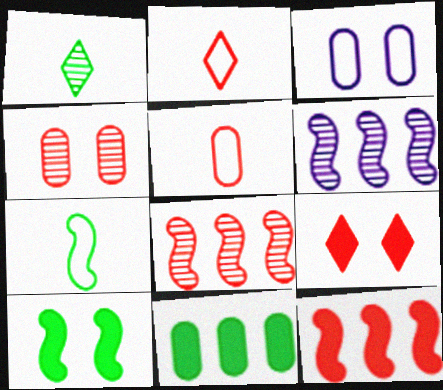[[1, 3, 12], 
[1, 4, 6], 
[2, 4, 12], 
[5, 8, 9]]